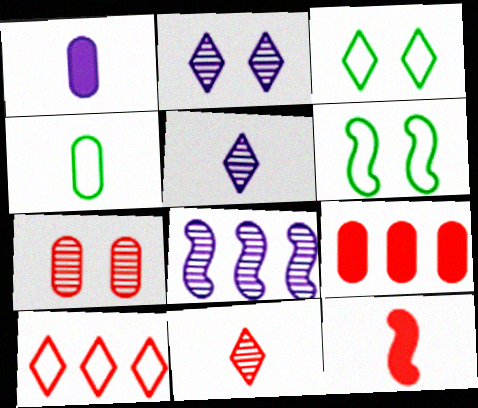[[4, 5, 12], 
[5, 6, 9], 
[6, 8, 12], 
[7, 10, 12]]